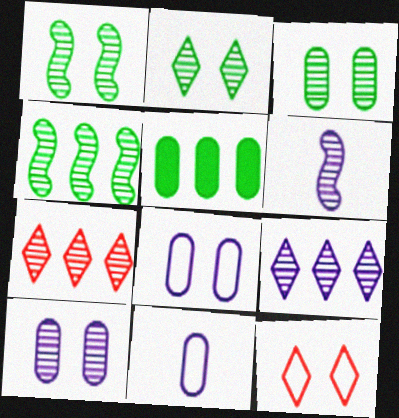[[1, 2, 3], 
[3, 6, 7], 
[5, 6, 12], 
[6, 9, 10]]